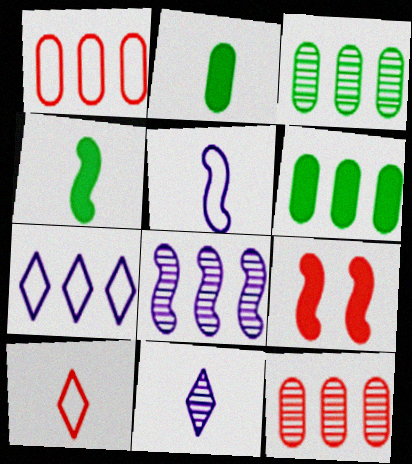[[9, 10, 12]]